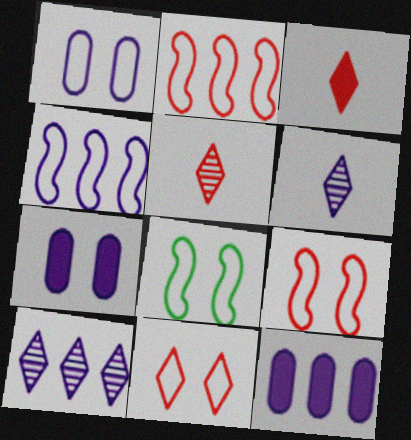[[1, 8, 11], 
[4, 6, 7], 
[4, 10, 12], 
[5, 8, 12]]